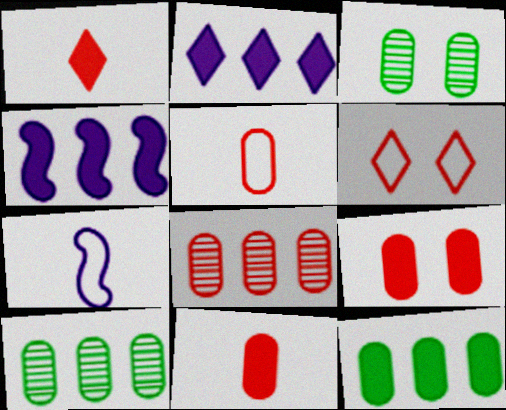[[5, 8, 9]]